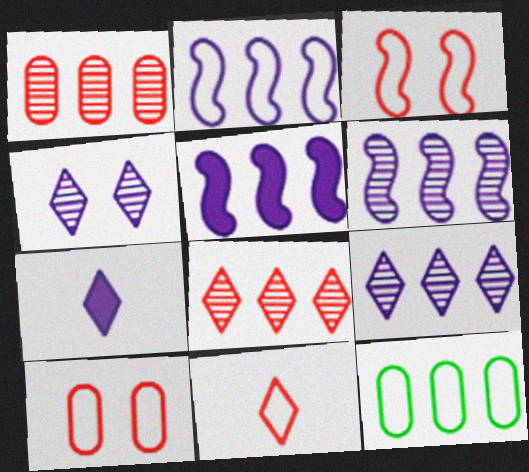[[2, 5, 6], 
[5, 8, 12]]